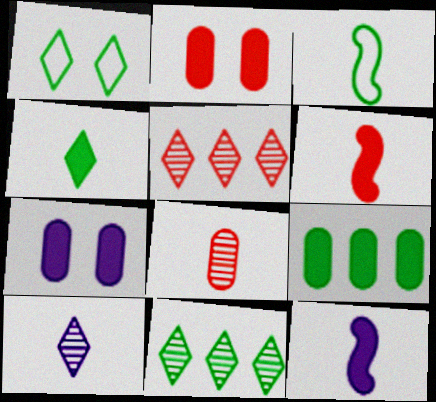[[1, 4, 11], 
[3, 5, 7]]